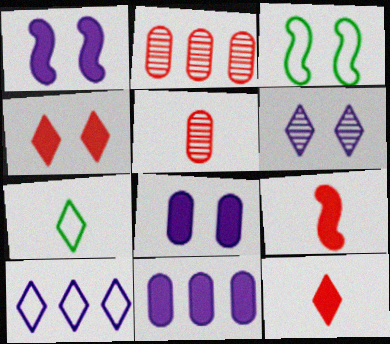[[1, 2, 7]]